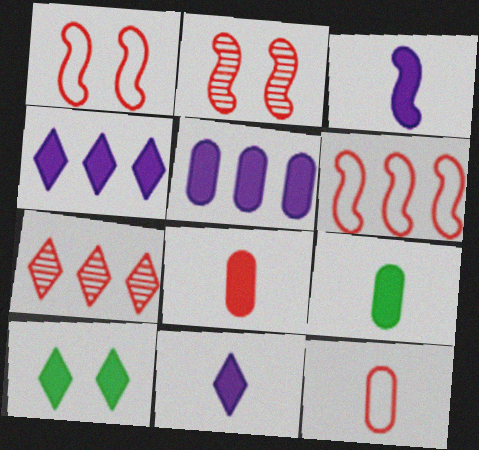[[1, 7, 8]]